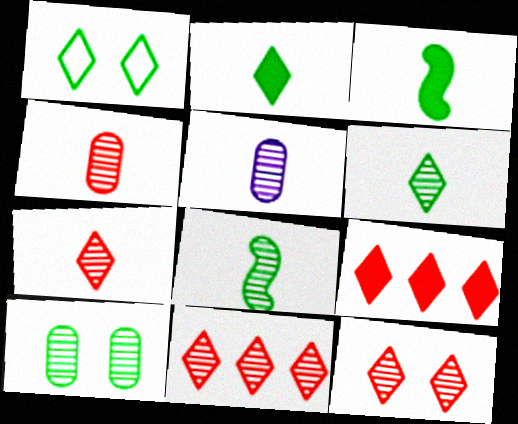[[5, 7, 8], 
[7, 11, 12]]